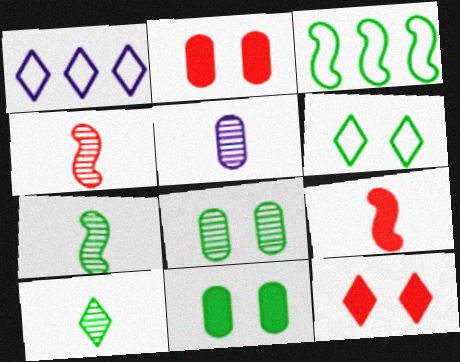[[1, 2, 7], 
[1, 4, 11], 
[1, 8, 9], 
[1, 10, 12], 
[3, 5, 12], 
[3, 10, 11], 
[4, 5, 10]]